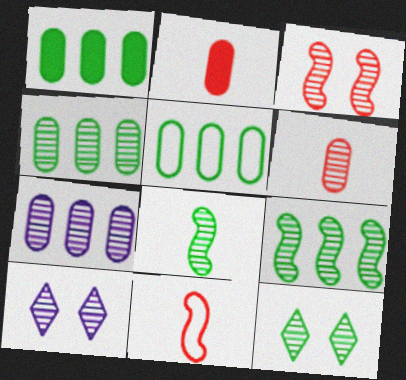[[1, 4, 5], 
[1, 10, 11], 
[4, 8, 12], 
[6, 9, 10]]